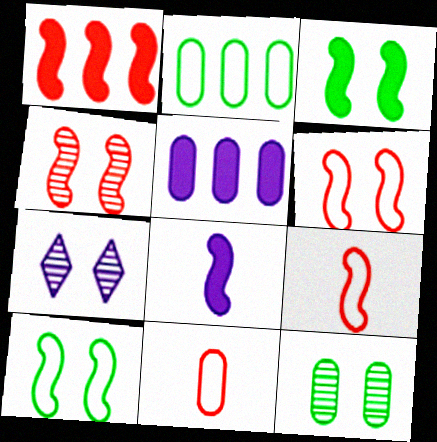[[1, 3, 8], 
[1, 4, 9], 
[4, 7, 12], 
[5, 11, 12]]